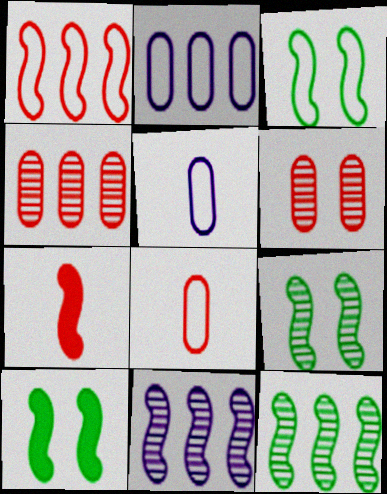[[3, 7, 11], 
[3, 9, 10]]